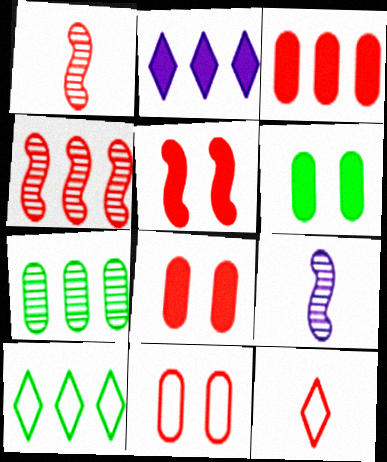[[4, 8, 12], 
[8, 9, 10]]